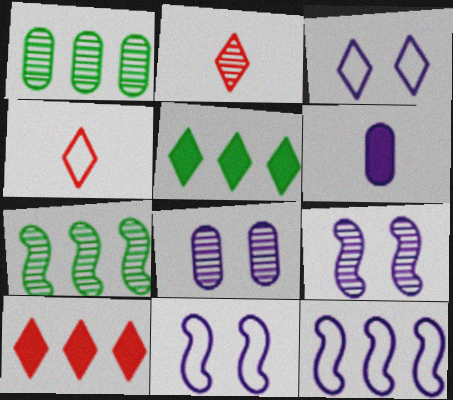[[1, 2, 9], 
[1, 10, 12], 
[2, 3, 5], 
[2, 7, 8]]